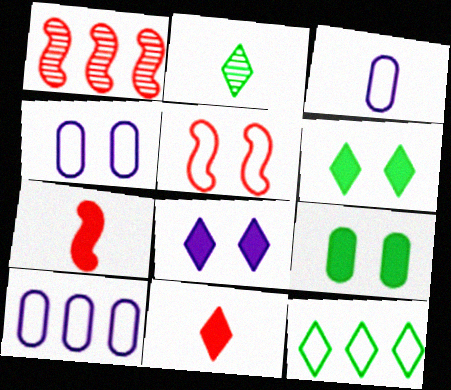[[1, 3, 6], 
[1, 5, 7], 
[2, 3, 7], 
[2, 6, 12], 
[3, 4, 10], 
[3, 5, 12]]